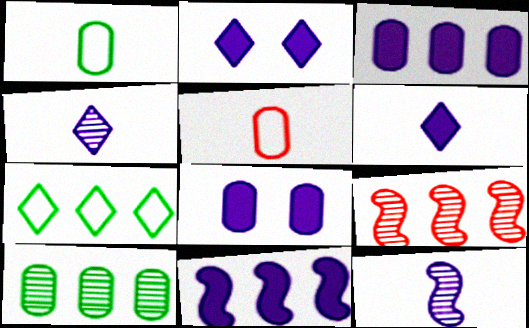[[1, 2, 9], 
[3, 7, 9], 
[5, 8, 10], 
[6, 8, 11]]